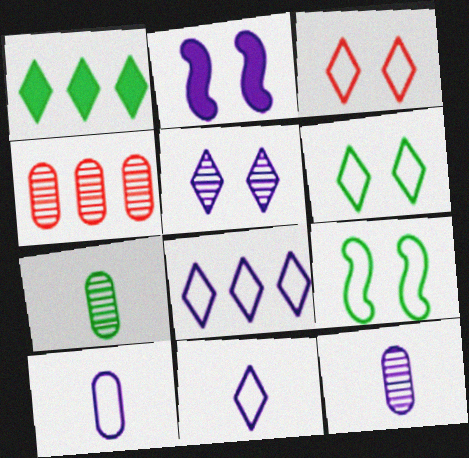[[1, 7, 9], 
[2, 8, 12]]